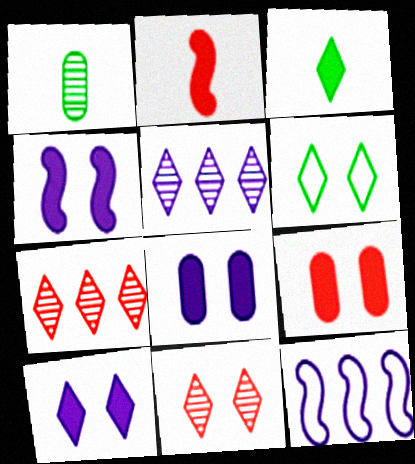[[4, 8, 10], 
[6, 10, 11]]